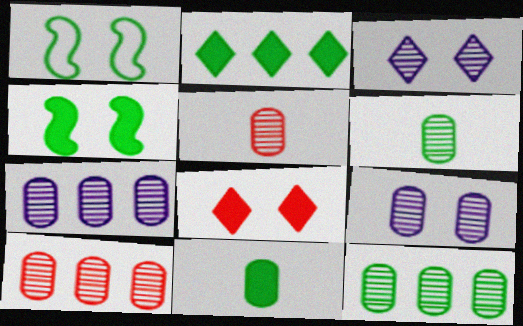[[1, 2, 6], 
[1, 8, 9], 
[2, 4, 11], 
[5, 9, 12], 
[6, 9, 10], 
[7, 10, 12]]